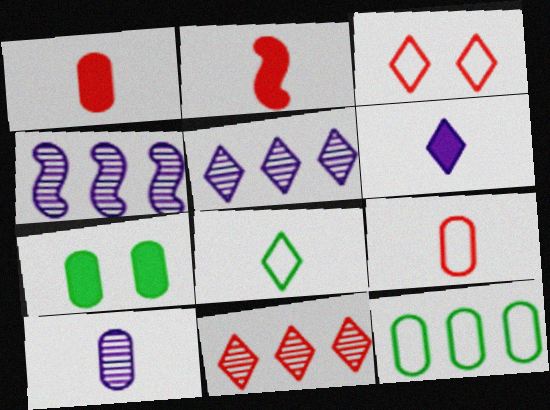[[2, 8, 10]]